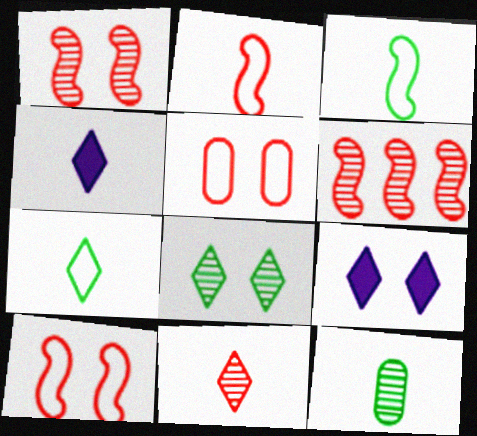[[2, 4, 12], 
[4, 7, 11]]